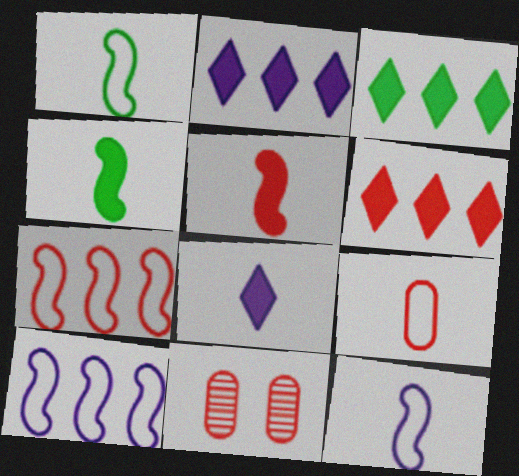[[1, 2, 11], 
[2, 3, 6], 
[3, 11, 12]]